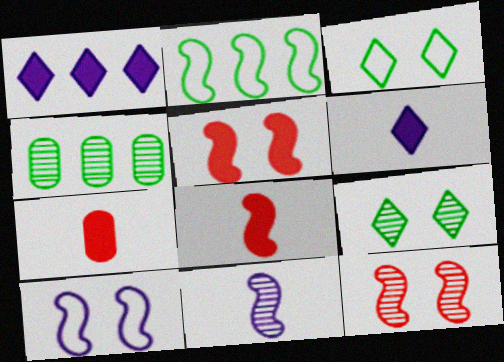[[2, 5, 11]]